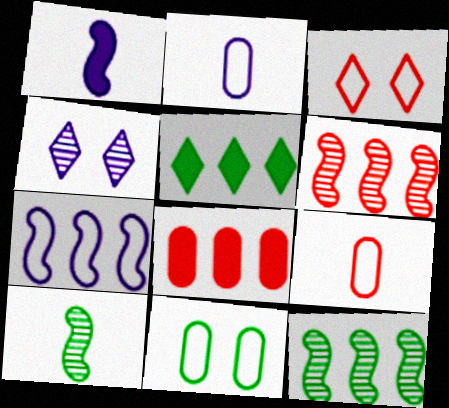[[5, 10, 11]]